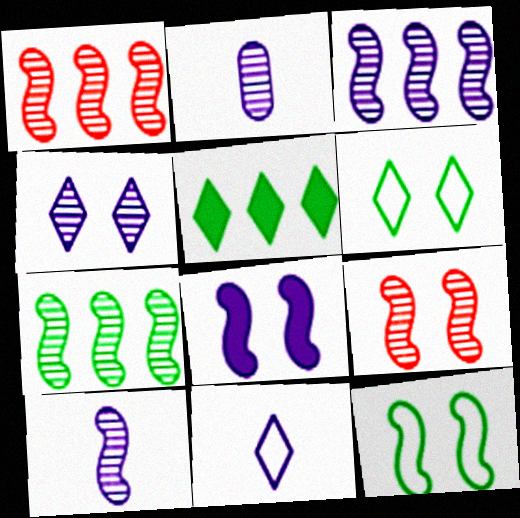[[1, 3, 7], 
[2, 3, 4], 
[7, 9, 10], 
[8, 9, 12]]